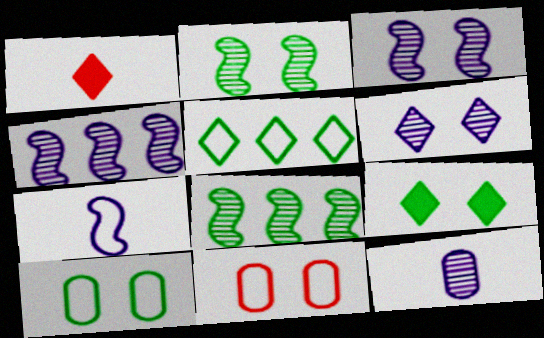[[1, 4, 10], 
[1, 5, 6], 
[2, 9, 10], 
[3, 9, 11], 
[4, 6, 12], 
[5, 7, 11]]